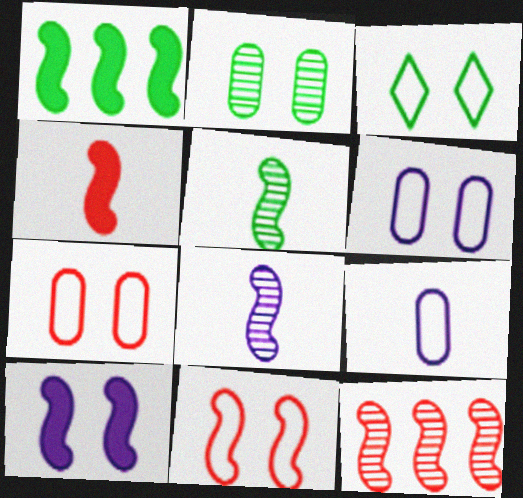[[1, 4, 10], 
[1, 8, 11], 
[3, 6, 11], 
[4, 11, 12]]